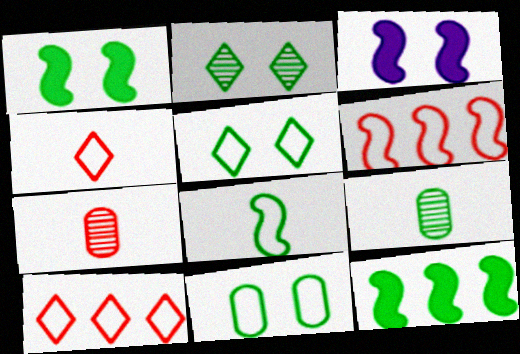[[1, 2, 11], 
[3, 9, 10], 
[5, 9, 12]]